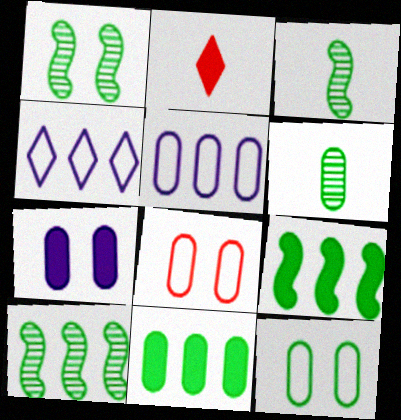[[1, 2, 5], 
[1, 3, 10], 
[2, 7, 9], 
[6, 11, 12]]